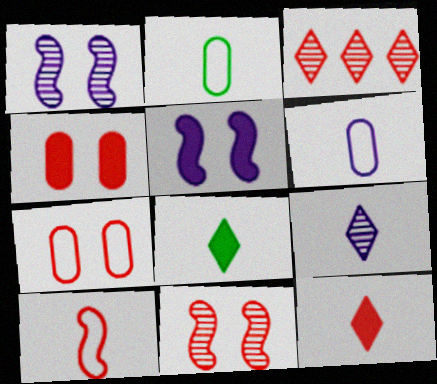[[2, 3, 5], 
[3, 4, 10]]